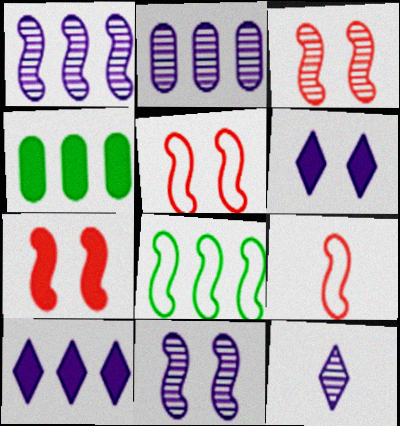[[2, 11, 12], 
[3, 5, 7], 
[4, 5, 12]]